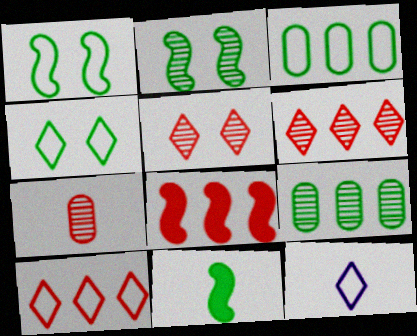[[4, 9, 11], 
[4, 10, 12], 
[7, 11, 12]]